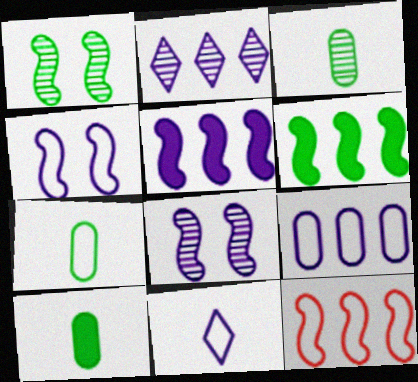[[2, 5, 9], 
[3, 7, 10], 
[4, 9, 11]]